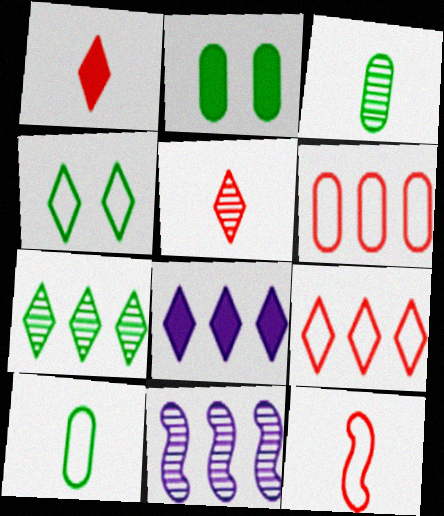[[4, 5, 8], 
[7, 8, 9]]